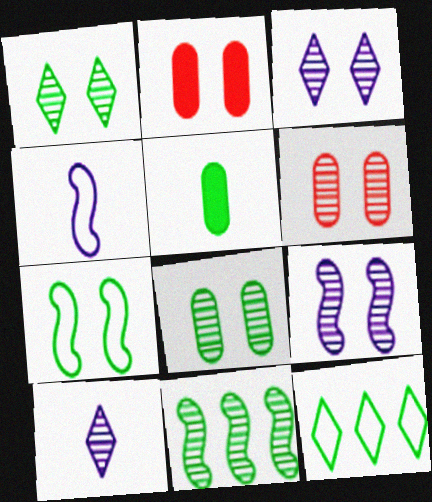[[1, 6, 9], 
[2, 3, 7], 
[6, 10, 11]]